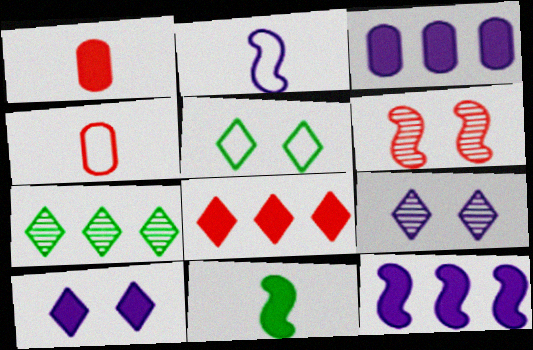[[2, 3, 9], 
[4, 6, 8]]